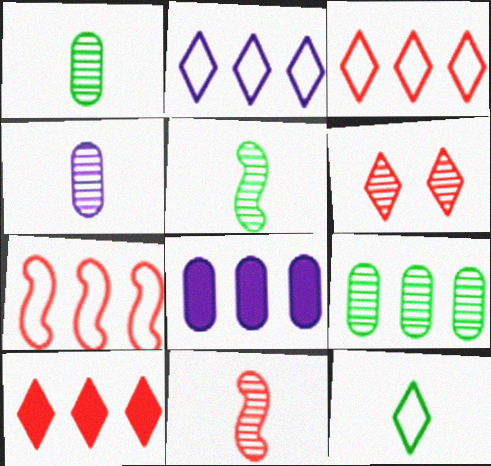[]